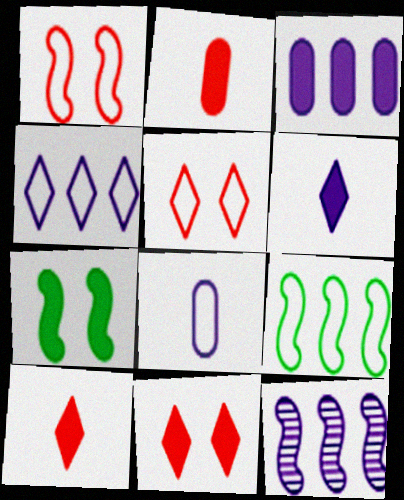[[3, 4, 12], 
[3, 7, 10], 
[5, 8, 9]]